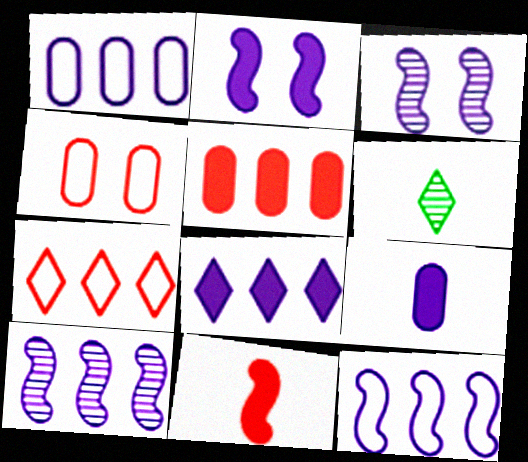[[1, 8, 10], 
[2, 8, 9]]